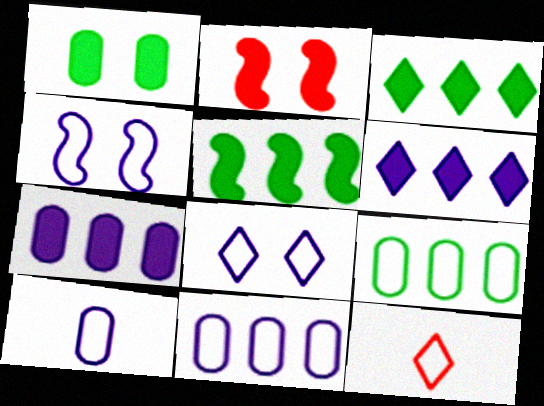[[4, 9, 12]]